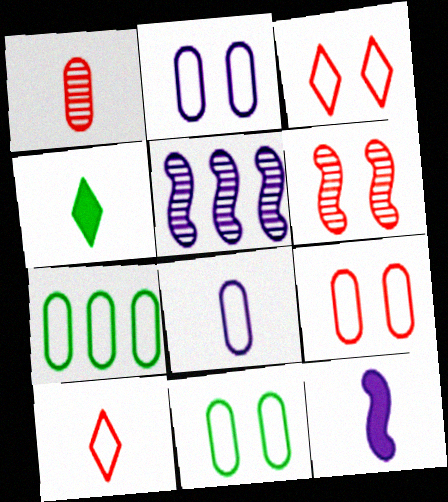[[2, 9, 11], 
[4, 5, 9], 
[7, 8, 9]]